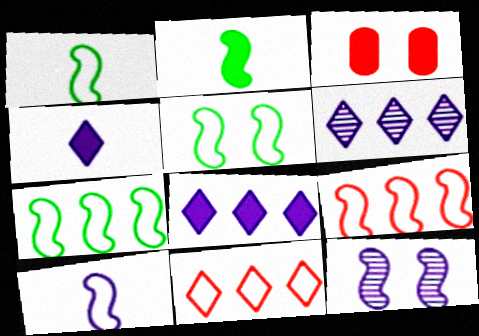[[1, 3, 6], 
[1, 5, 7], 
[2, 3, 8], 
[2, 9, 12], 
[5, 9, 10]]